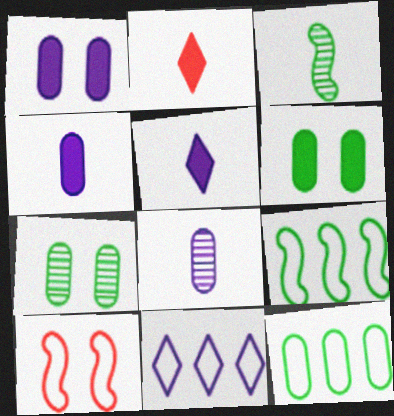[]